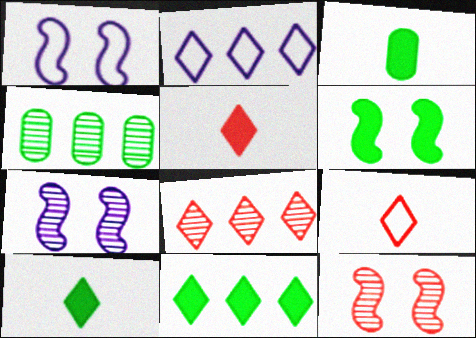[[1, 3, 8], 
[1, 4, 5], 
[1, 6, 12], 
[2, 3, 12], 
[2, 8, 11], 
[3, 6, 11]]